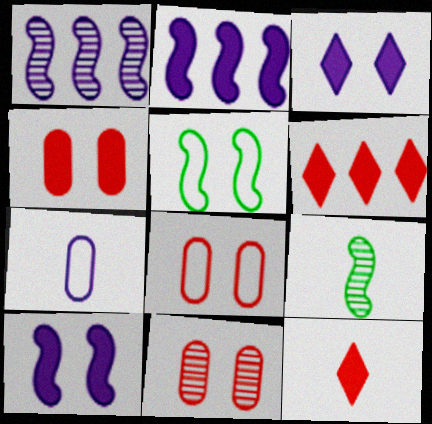[[1, 3, 7], 
[3, 5, 11], 
[4, 8, 11], 
[7, 9, 12]]